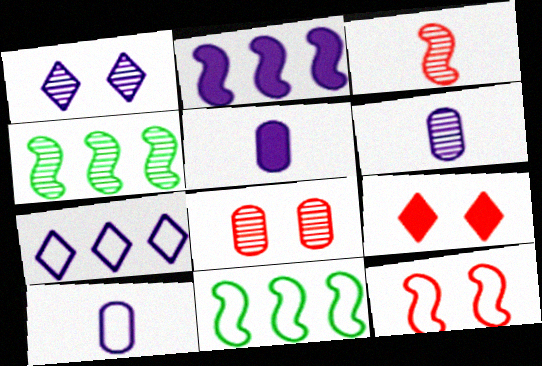[[1, 2, 10], 
[4, 9, 10], 
[5, 6, 10], 
[6, 9, 11], 
[8, 9, 12]]